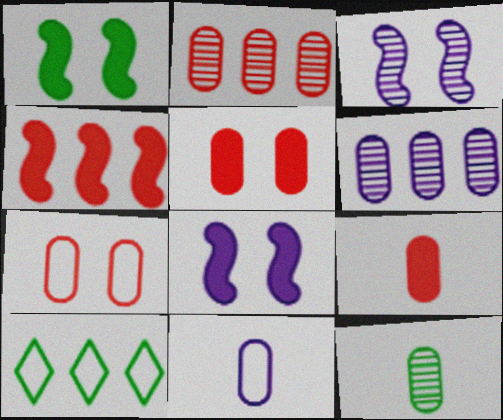[[1, 10, 12], 
[2, 7, 9], 
[3, 9, 10], 
[4, 6, 10], 
[9, 11, 12]]